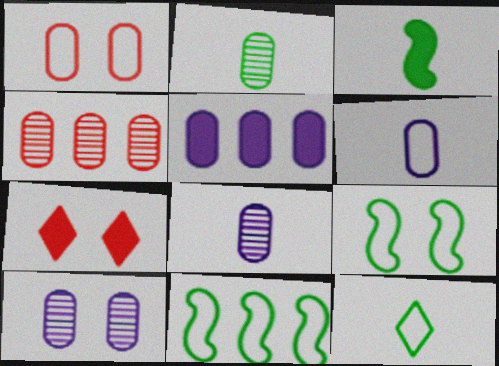[[1, 2, 5], 
[2, 3, 12], 
[2, 4, 10], 
[3, 5, 7], 
[5, 6, 10], 
[7, 8, 11], 
[7, 9, 10]]